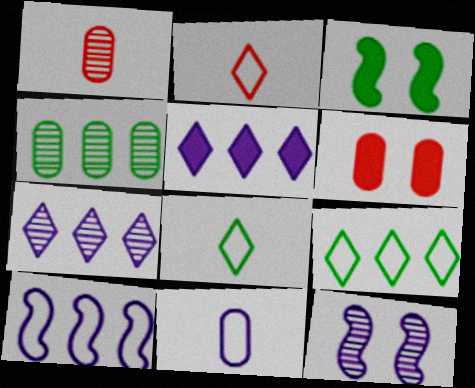[[3, 4, 8], 
[4, 6, 11], 
[5, 11, 12]]